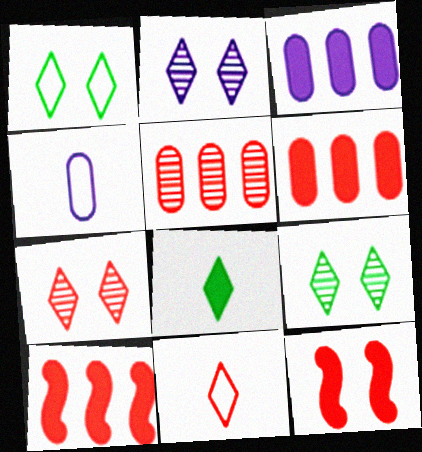[[2, 7, 9], 
[3, 8, 12], 
[4, 9, 10], 
[5, 11, 12]]